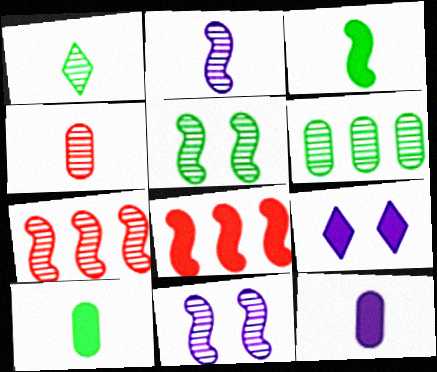[[1, 2, 4], 
[1, 5, 6], 
[2, 5, 7], 
[8, 9, 10]]